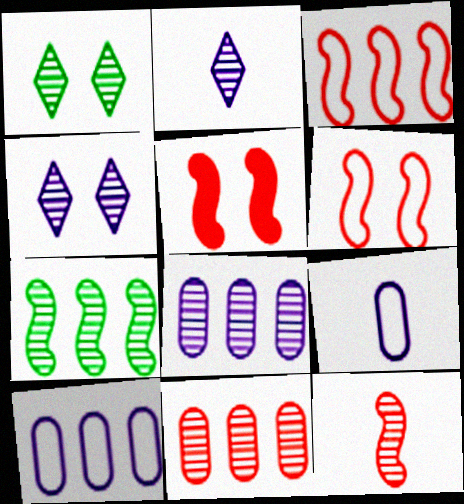[[1, 8, 12], 
[3, 5, 12]]